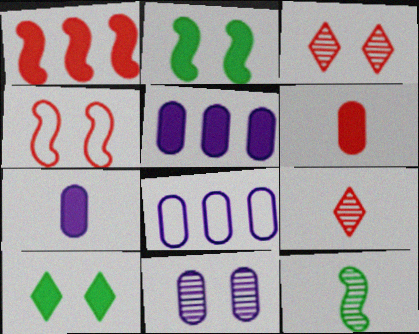[[1, 7, 10], 
[2, 8, 9], 
[4, 10, 11], 
[7, 8, 11]]